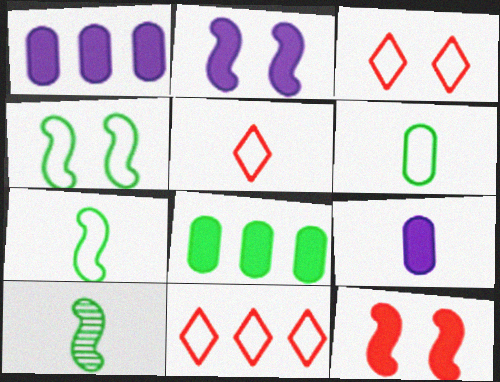[[1, 3, 10], 
[3, 5, 11], 
[5, 9, 10]]